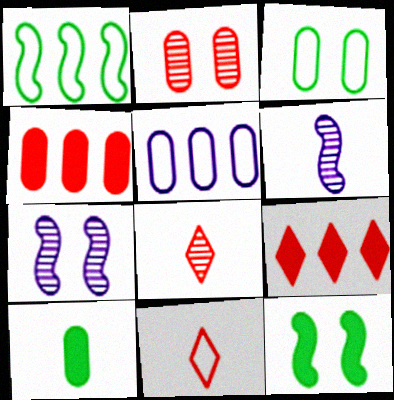[[2, 5, 10], 
[3, 6, 9], 
[5, 8, 12], 
[6, 10, 11]]